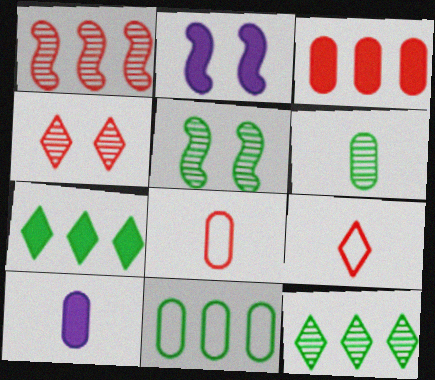[[2, 8, 12], 
[5, 6, 12], 
[6, 8, 10]]